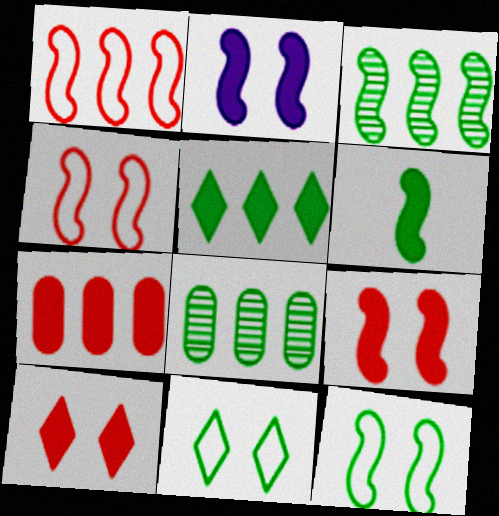[[3, 6, 12], 
[6, 8, 11]]